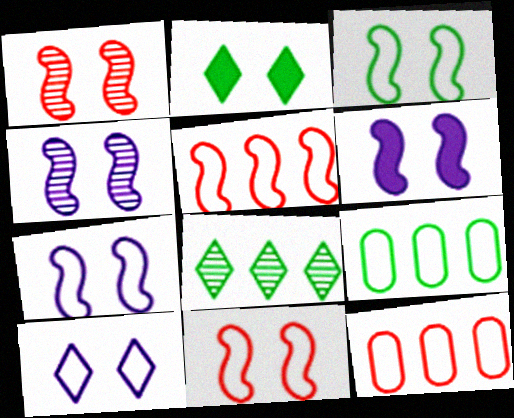[[1, 3, 6], 
[3, 7, 11], 
[4, 6, 7]]